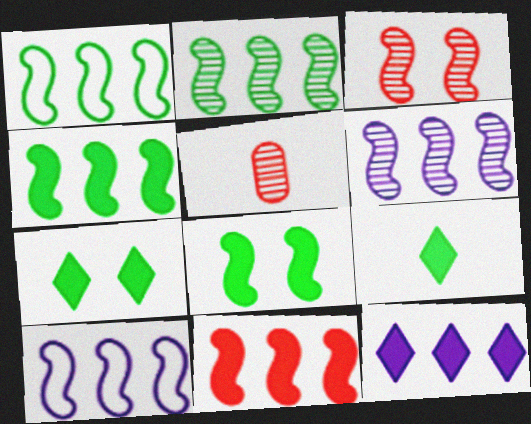[[1, 2, 4], 
[1, 6, 11], 
[2, 10, 11], 
[5, 7, 10]]